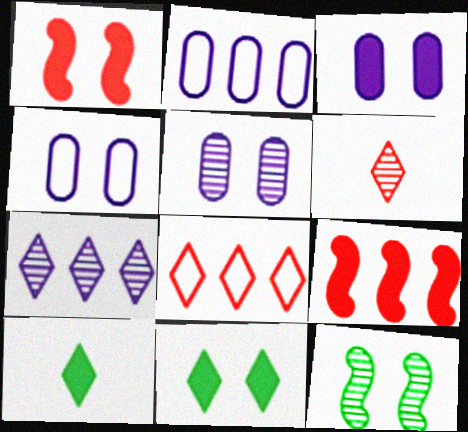[[1, 3, 11], 
[3, 4, 5], 
[3, 9, 10]]